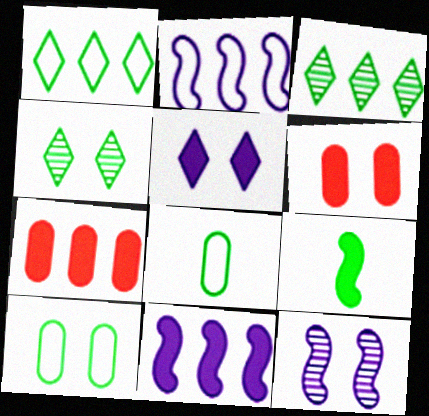[[2, 3, 7], 
[3, 9, 10], 
[5, 7, 9]]